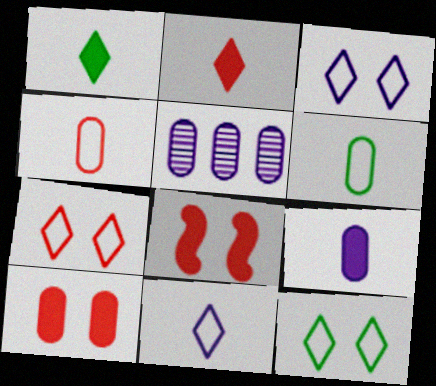[[3, 7, 12], 
[5, 6, 10]]